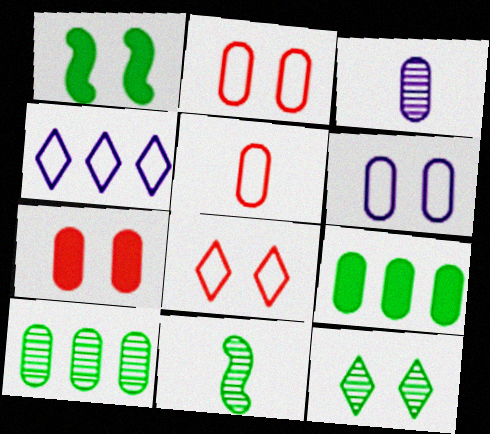[[2, 3, 9], 
[4, 7, 11], 
[10, 11, 12]]